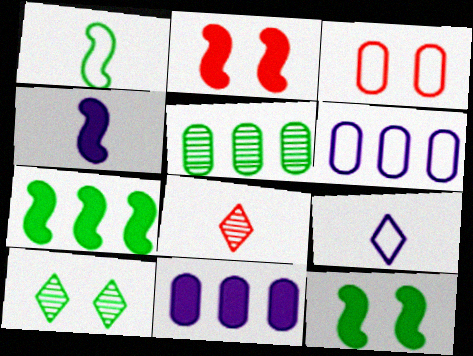[[2, 4, 7], 
[2, 5, 9], 
[6, 8, 12]]